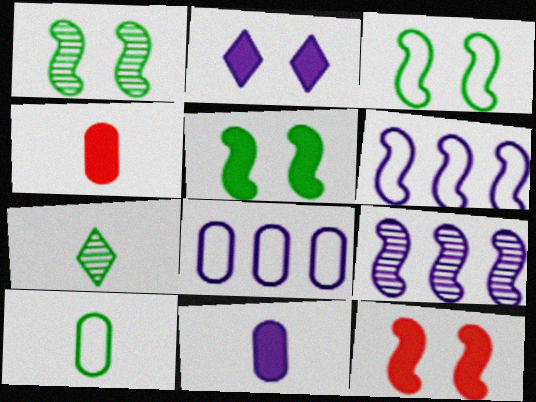[[1, 3, 5], 
[7, 8, 12]]